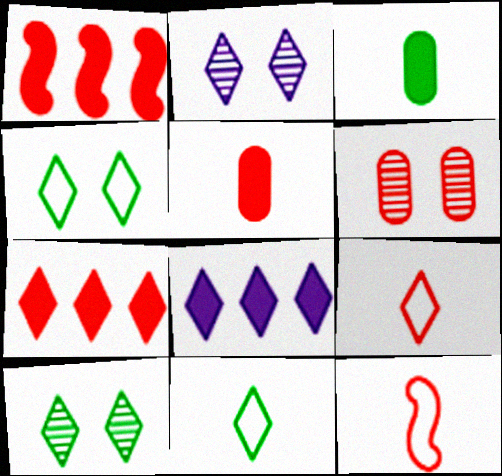[[1, 6, 9], 
[2, 7, 11], 
[6, 7, 12], 
[8, 9, 10]]